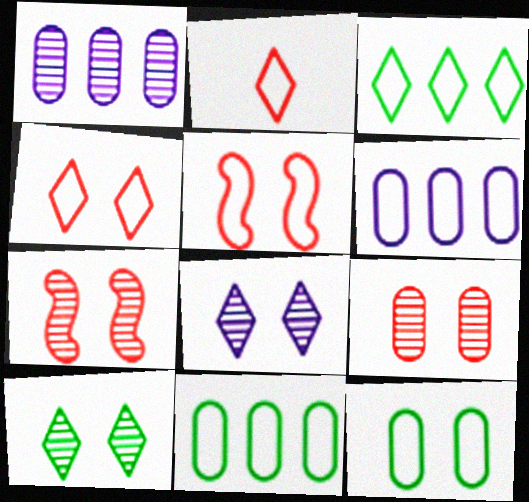[]